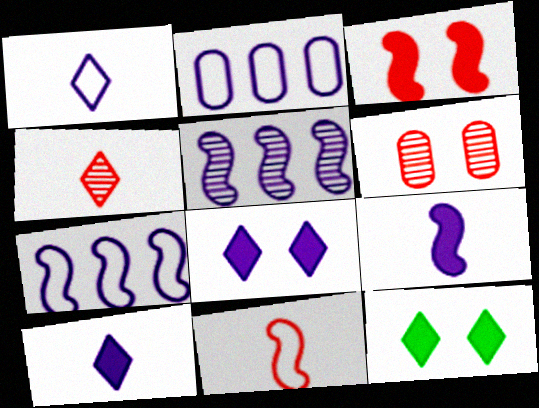[]